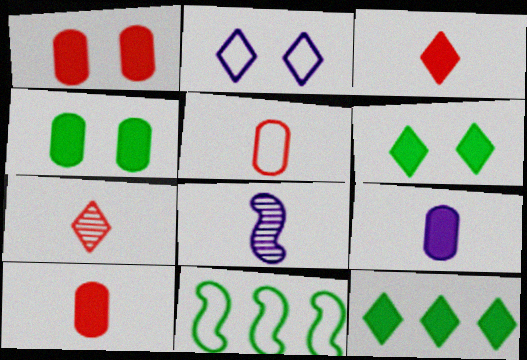[[2, 5, 11], 
[2, 7, 12]]